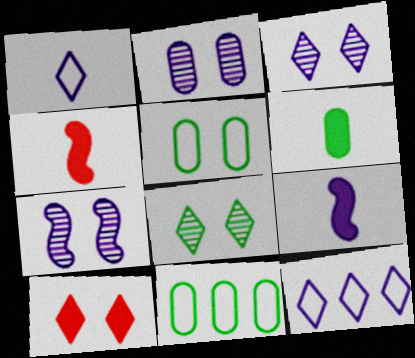[[2, 3, 7], 
[2, 9, 12], 
[3, 4, 11], 
[5, 7, 10]]